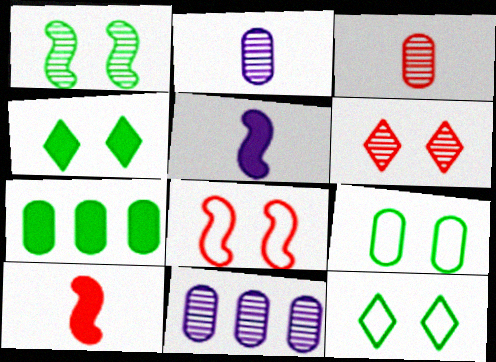[[1, 4, 9], 
[10, 11, 12]]